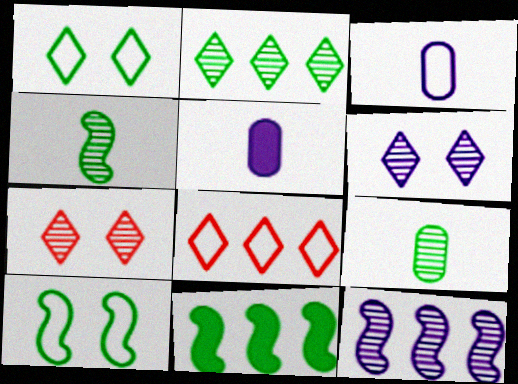[[1, 9, 11], 
[3, 7, 11], 
[3, 8, 10], 
[4, 10, 11], 
[7, 9, 12]]